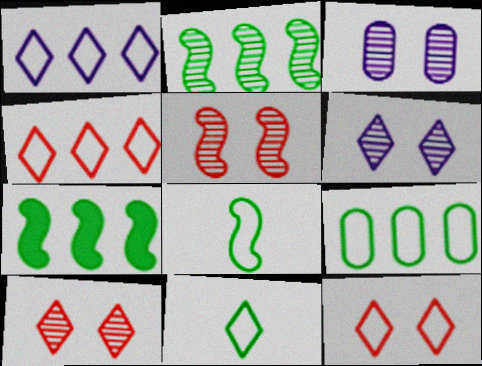[[1, 11, 12]]